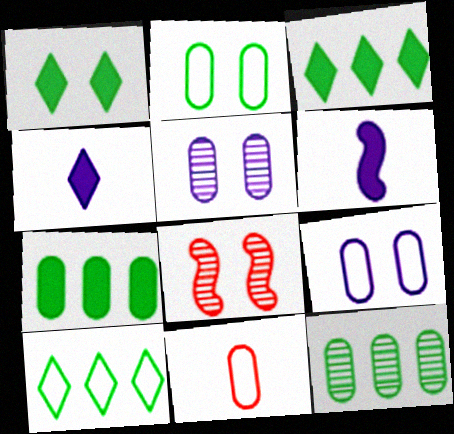[[1, 8, 9], 
[5, 7, 11]]